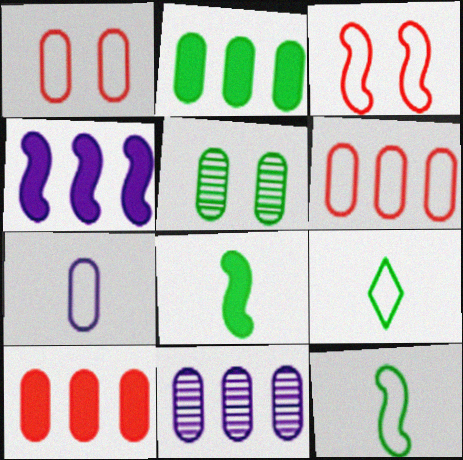[[2, 6, 11], 
[5, 7, 10]]